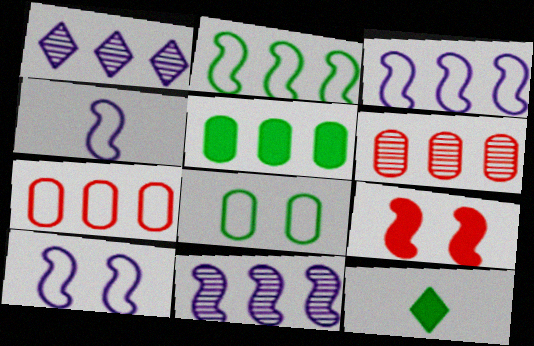[[3, 4, 10], 
[6, 10, 12]]